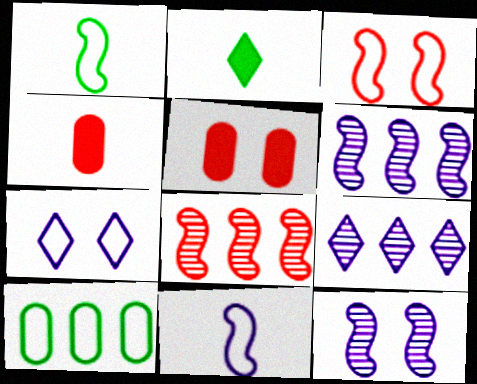[[1, 5, 9]]